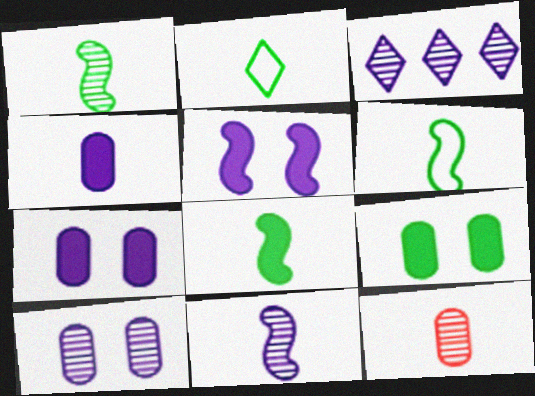[[1, 6, 8], 
[3, 10, 11]]